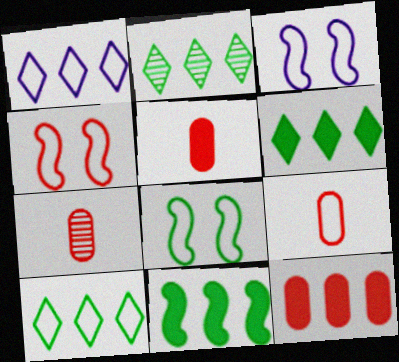[[1, 8, 9], 
[2, 3, 5], 
[2, 6, 10], 
[3, 4, 8], 
[3, 6, 7], 
[3, 9, 10], 
[5, 7, 9]]